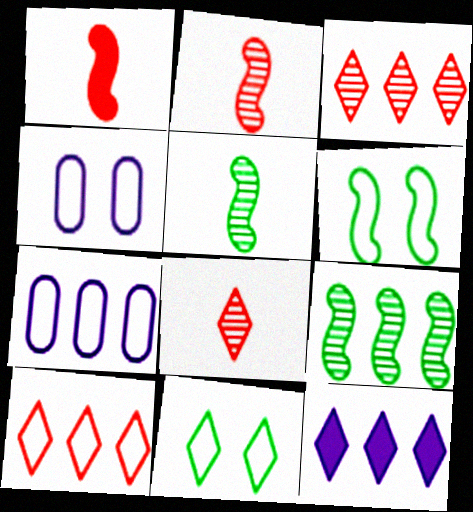[[8, 11, 12]]